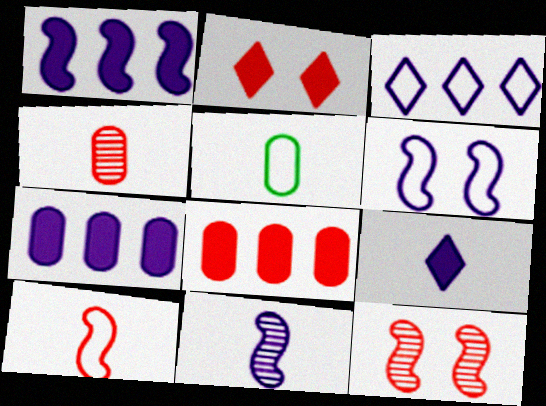[[1, 6, 11]]